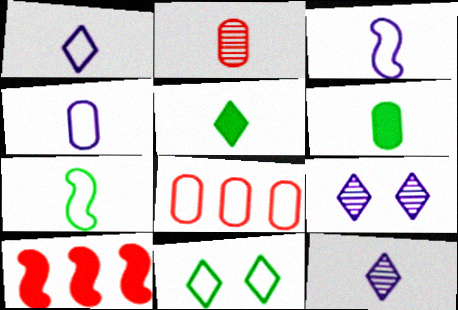[[1, 3, 4], 
[2, 3, 5], 
[2, 4, 6], 
[3, 8, 11]]